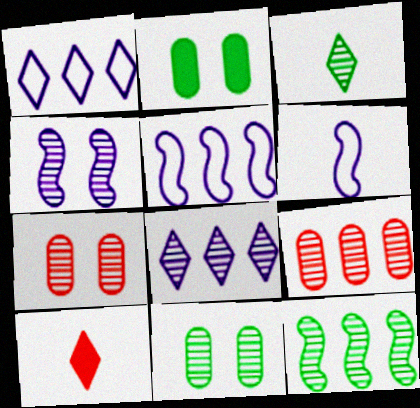[[3, 4, 9], 
[3, 11, 12], 
[5, 10, 11], 
[8, 9, 12]]